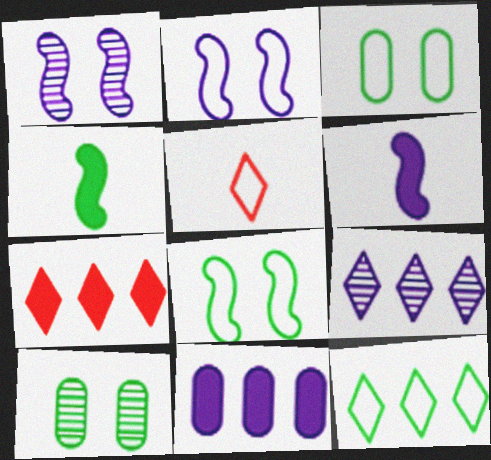[[4, 10, 12], 
[7, 9, 12]]